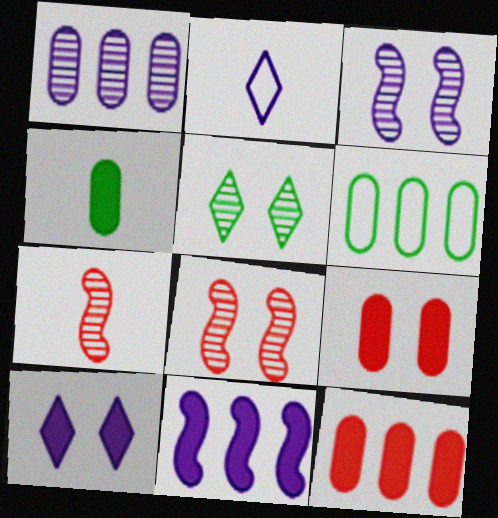[[1, 5, 7], 
[1, 6, 12], 
[2, 4, 7], 
[6, 7, 10]]